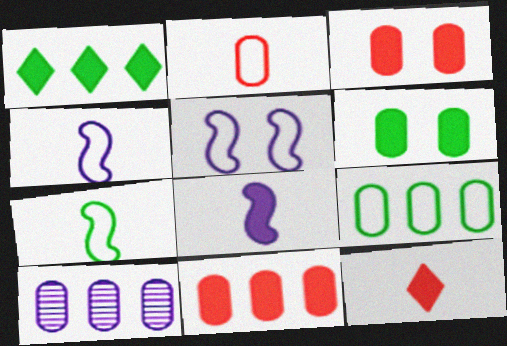[[1, 3, 8], 
[2, 6, 10], 
[9, 10, 11]]